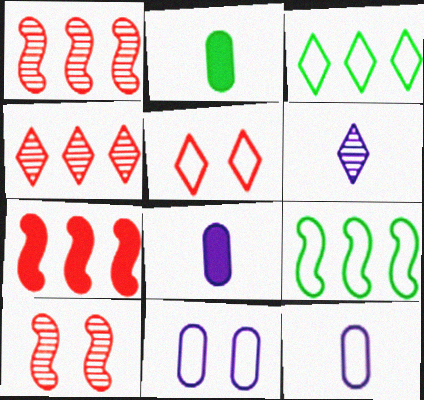[[3, 8, 10], 
[5, 9, 12]]